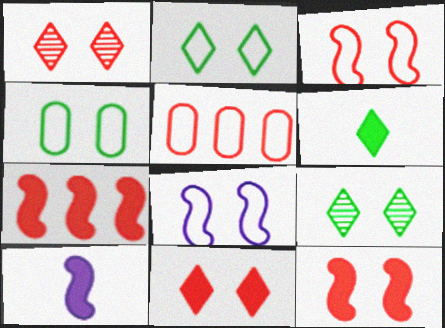[[5, 9, 10]]